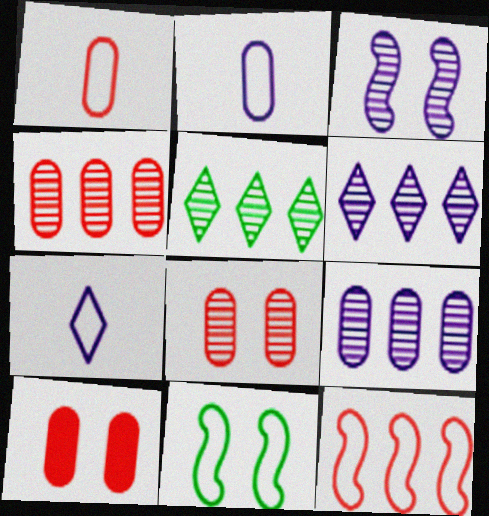[[1, 4, 10]]